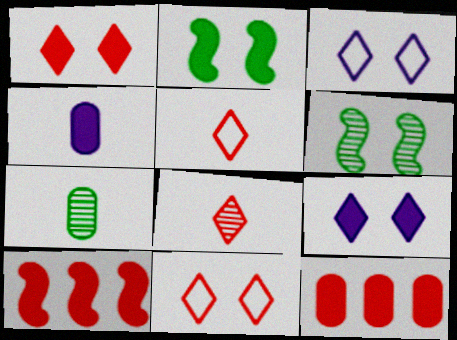[[3, 7, 10]]